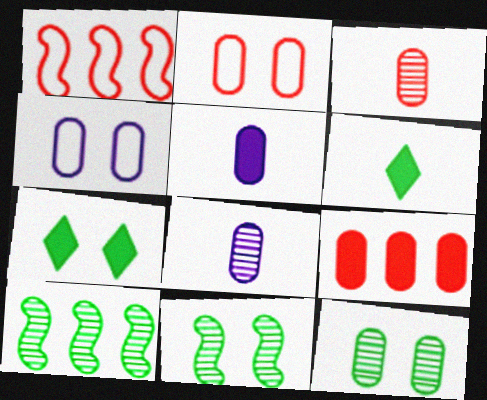[[1, 7, 8], 
[2, 3, 9]]